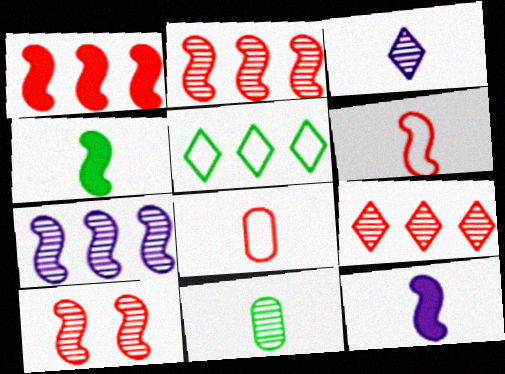[[1, 6, 10], 
[3, 4, 8]]